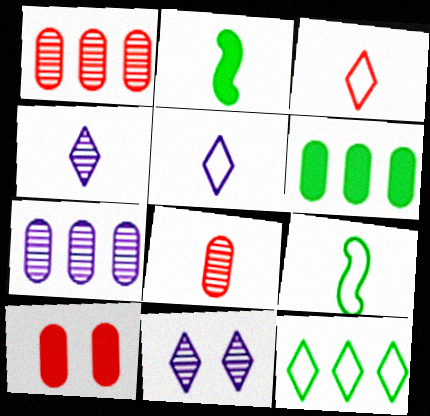[[2, 5, 8]]